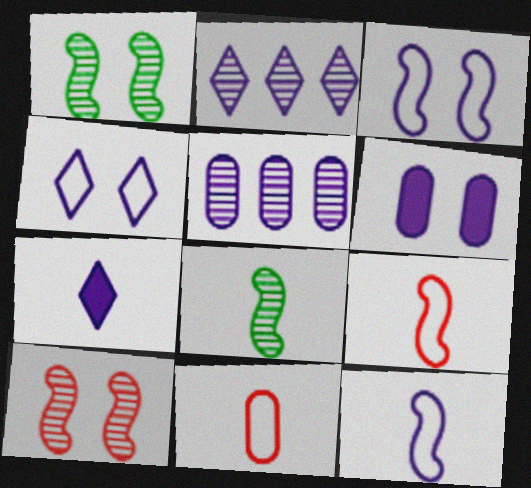[[2, 4, 7], 
[2, 6, 12], 
[3, 5, 7], 
[7, 8, 11]]